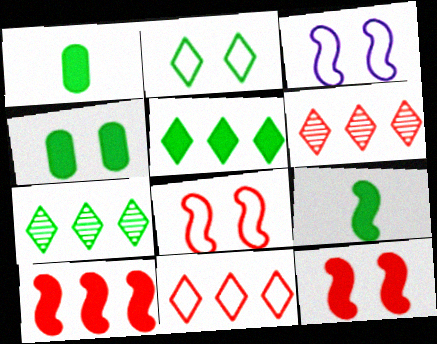[[1, 3, 6], 
[4, 5, 9]]